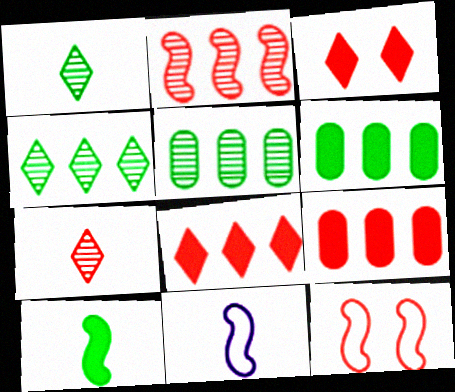[[3, 5, 11], 
[7, 9, 12]]